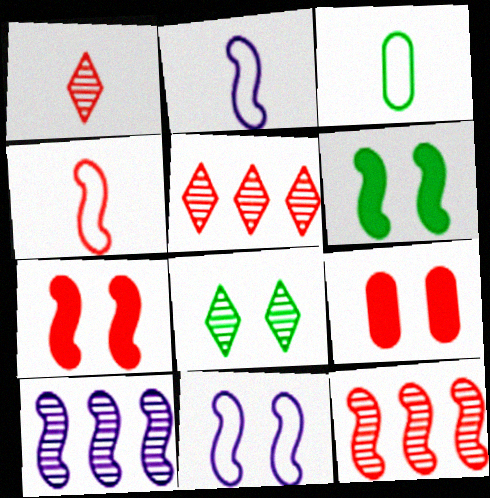[[2, 6, 12], 
[4, 5, 9], 
[4, 6, 10], 
[4, 7, 12], 
[8, 9, 11]]